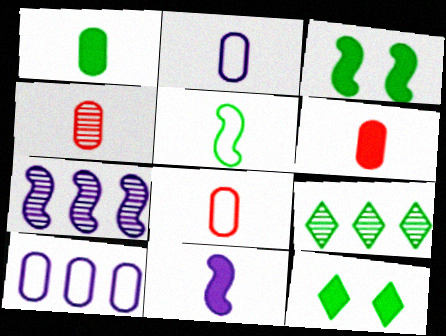[[1, 2, 4], 
[4, 6, 8], 
[7, 8, 12]]